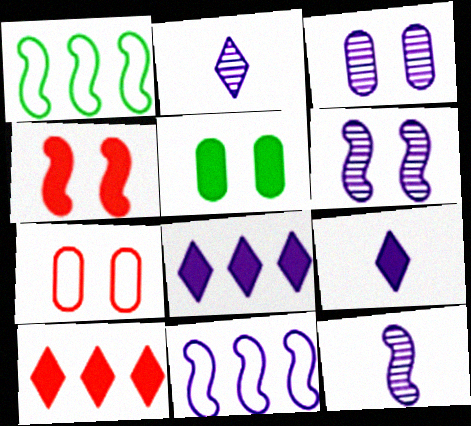[[1, 4, 12], 
[3, 5, 7], 
[3, 9, 11]]